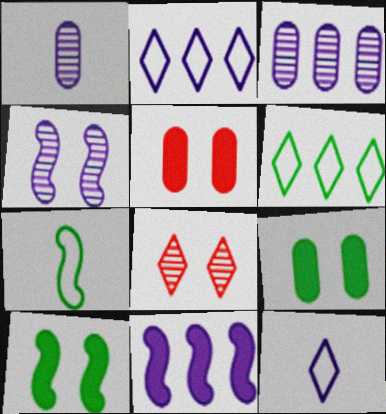[[2, 3, 11]]